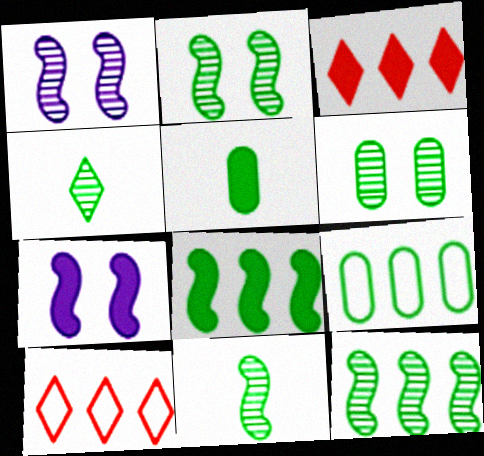[[1, 5, 10], 
[2, 11, 12], 
[3, 5, 7], 
[4, 6, 12], 
[5, 6, 9]]